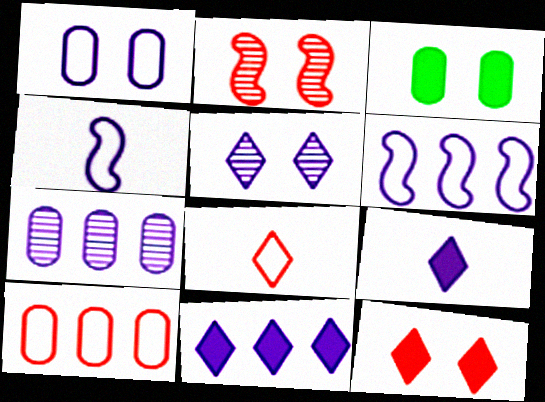[[6, 7, 11]]